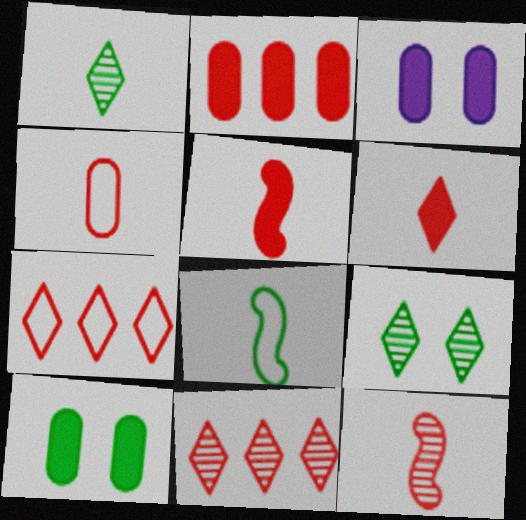[[3, 8, 11], 
[4, 6, 12]]